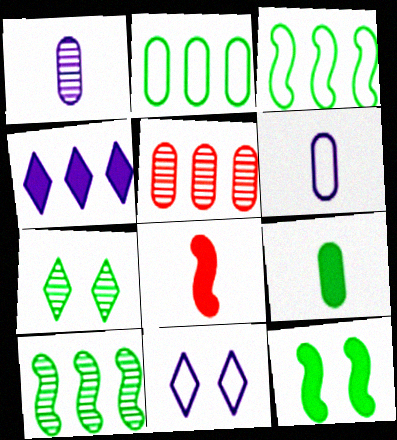[[3, 4, 5], 
[3, 7, 9]]